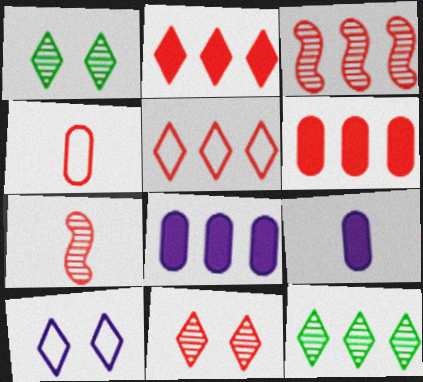[[3, 5, 6]]